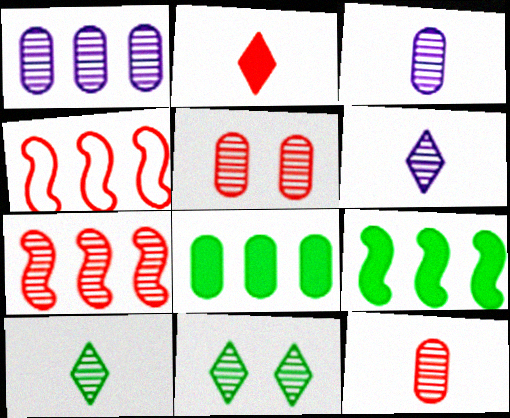[[2, 4, 5], 
[3, 7, 11]]